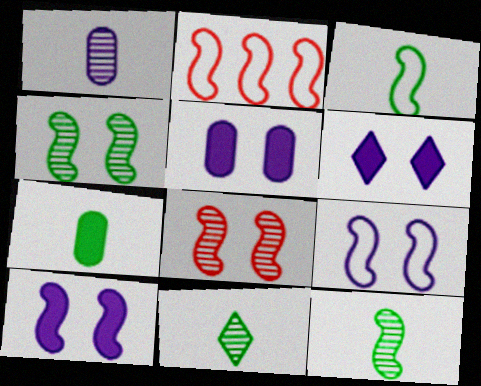[[2, 3, 9], 
[2, 5, 11], 
[2, 10, 12], 
[3, 7, 11], 
[5, 6, 10]]